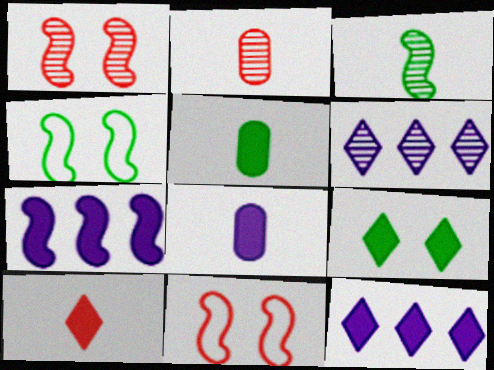[[2, 4, 12], 
[3, 7, 11], 
[5, 6, 11], 
[9, 10, 12]]